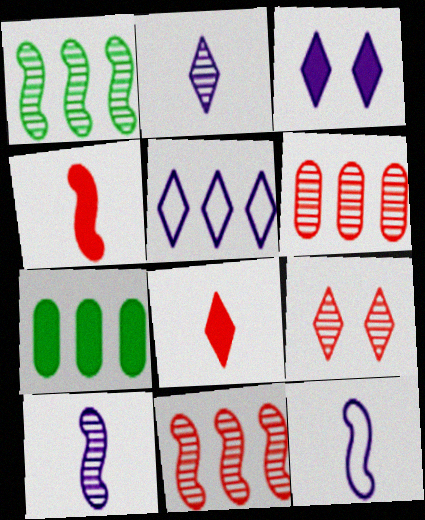[[2, 3, 5], 
[3, 4, 7], 
[5, 7, 11], 
[7, 9, 12]]